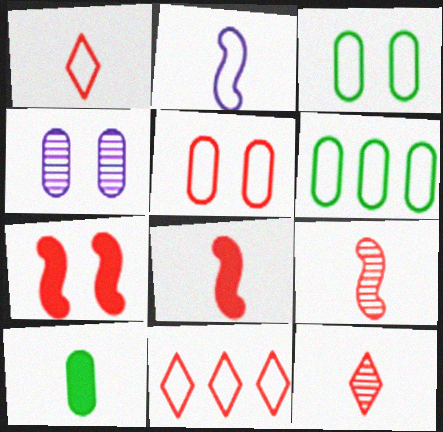[[2, 3, 11], 
[2, 10, 12]]